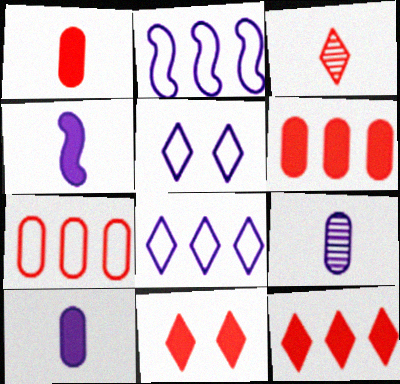[]